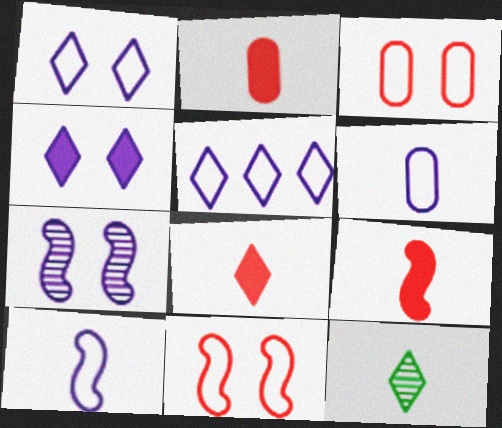[[2, 8, 9], 
[2, 10, 12], 
[6, 9, 12]]